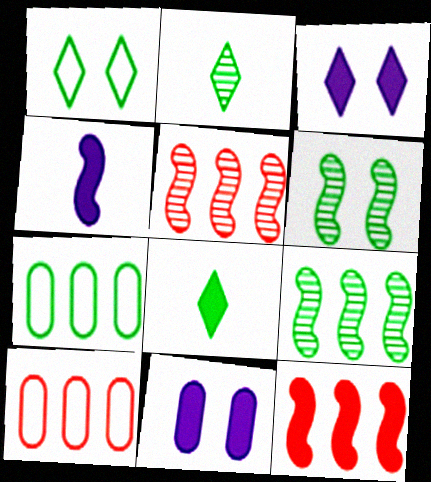[[6, 7, 8], 
[8, 11, 12]]